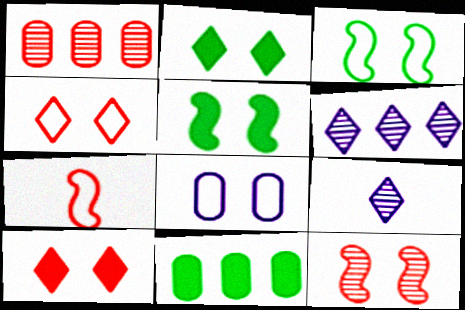[[1, 7, 10], 
[2, 8, 12], 
[3, 4, 8]]